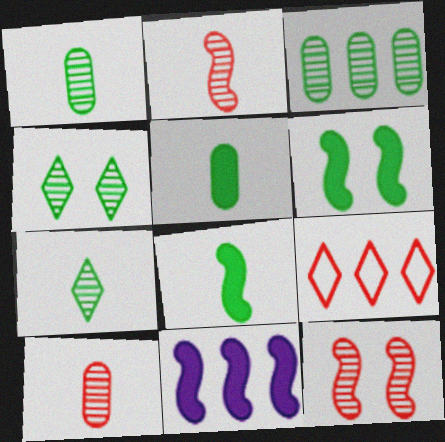[[3, 9, 11]]